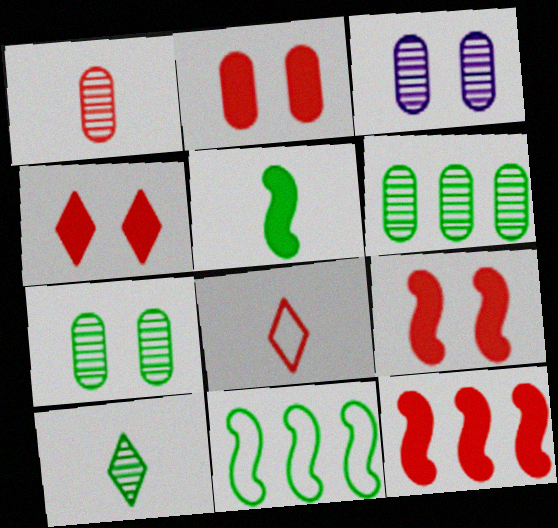[[1, 3, 6], 
[2, 4, 9]]